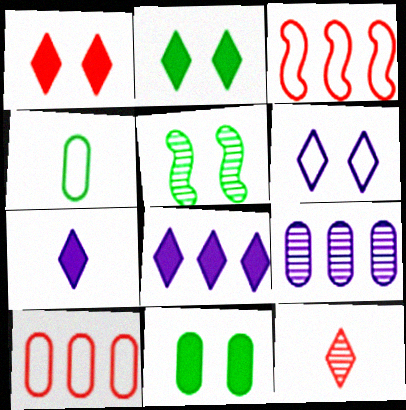[[3, 4, 6], 
[5, 7, 10], 
[5, 9, 12]]